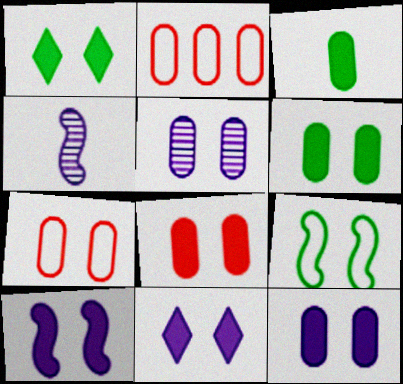[[1, 2, 4], 
[1, 8, 10], 
[2, 3, 5], 
[5, 6, 7], 
[6, 8, 12], 
[10, 11, 12]]